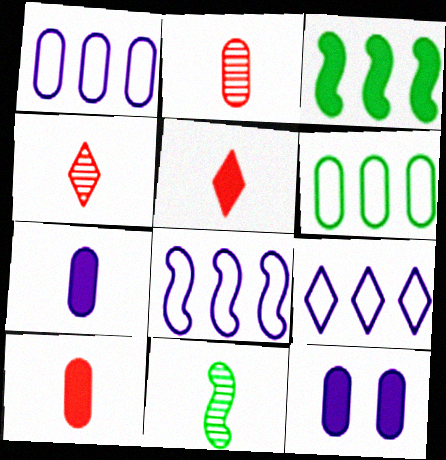[[1, 8, 9], 
[2, 6, 12], 
[3, 5, 12]]